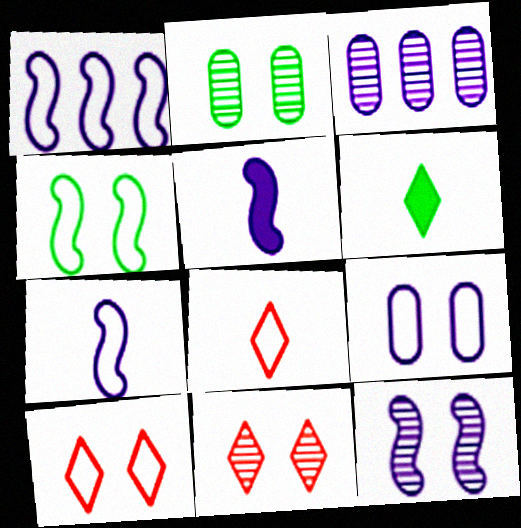[[1, 5, 12], 
[2, 11, 12], 
[4, 9, 10]]